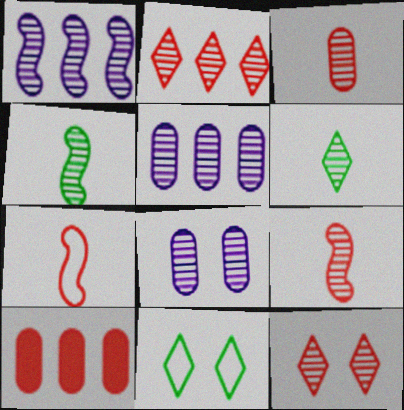[[2, 4, 8], 
[4, 5, 12], 
[7, 10, 12]]